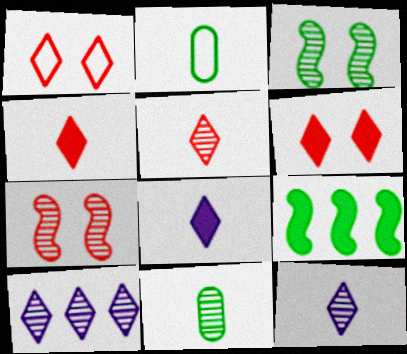[[7, 10, 11]]